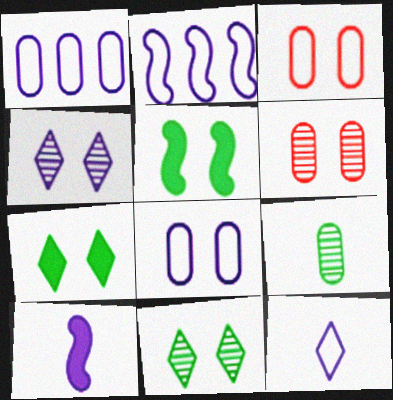[[1, 4, 10], 
[2, 8, 12], 
[3, 4, 5]]